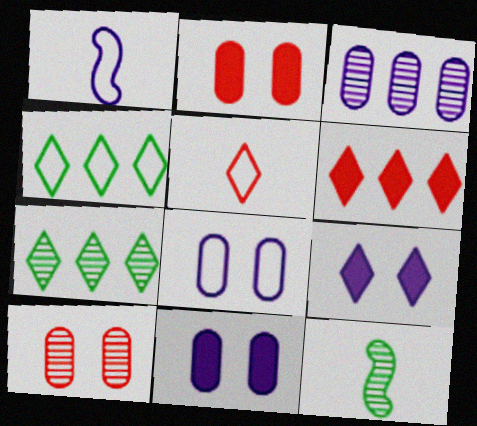[[1, 2, 7], 
[1, 3, 9], 
[5, 7, 9], 
[6, 8, 12]]